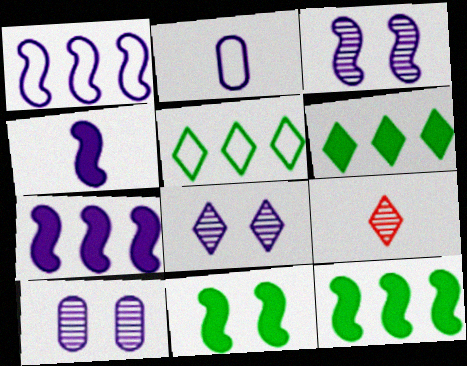[[1, 3, 4], 
[2, 7, 8], 
[3, 8, 10]]